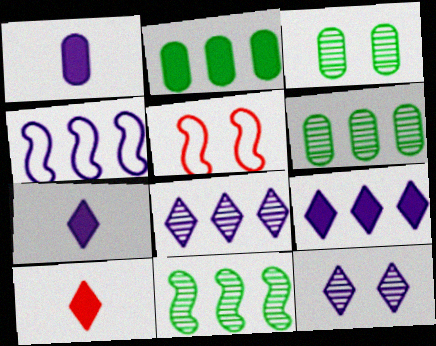[[1, 4, 12], 
[3, 4, 10], 
[5, 6, 7]]